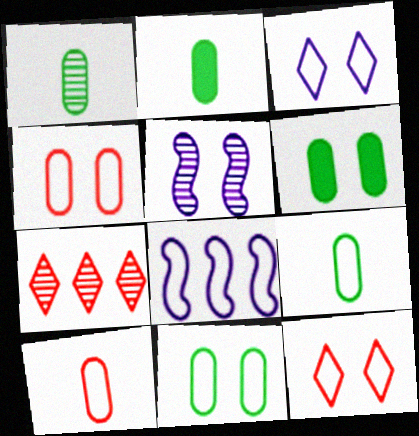[[1, 2, 9], 
[1, 5, 7], 
[5, 6, 12], 
[8, 9, 12]]